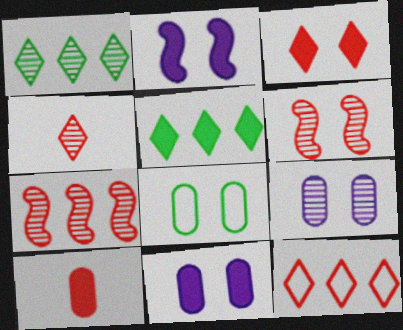[[2, 5, 10], 
[3, 4, 12], 
[6, 10, 12]]